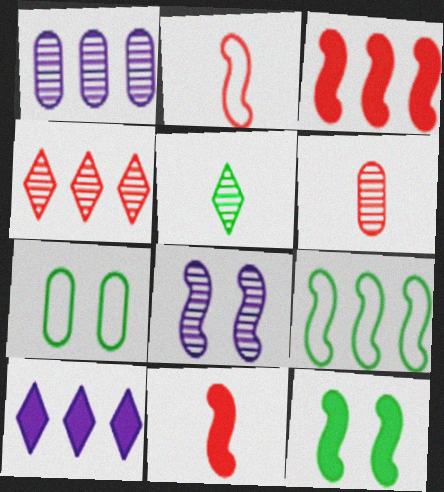[[8, 9, 11]]